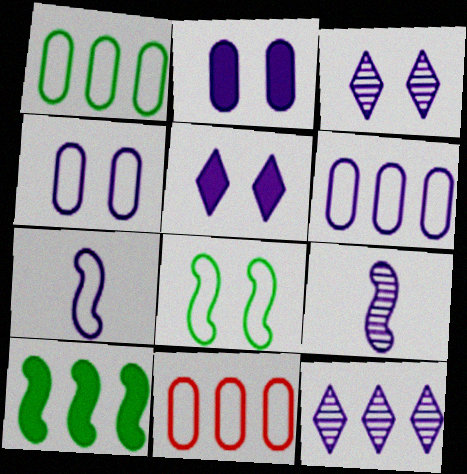[[1, 6, 11], 
[2, 7, 12], 
[5, 6, 9], 
[10, 11, 12]]